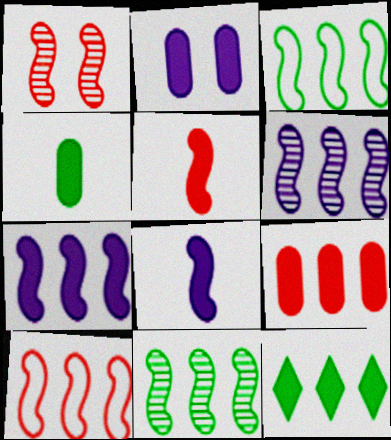[[1, 3, 8], 
[1, 5, 10], 
[2, 4, 9], 
[2, 5, 12], 
[7, 9, 12], 
[7, 10, 11]]